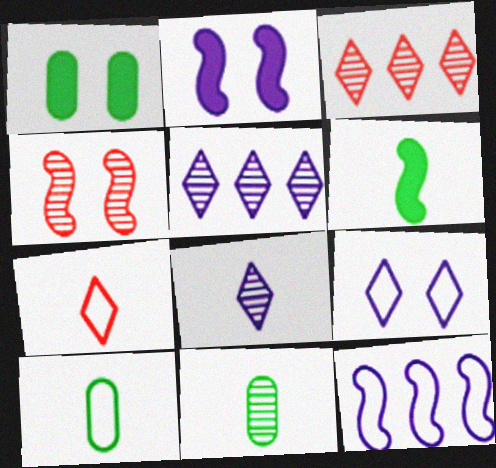[[1, 4, 9], 
[2, 3, 10], 
[4, 5, 11], 
[4, 6, 12]]